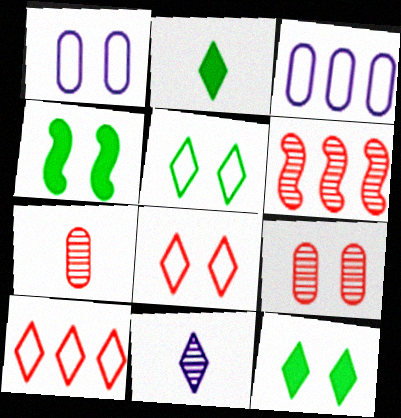[[1, 2, 6], 
[10, 11, 12]]